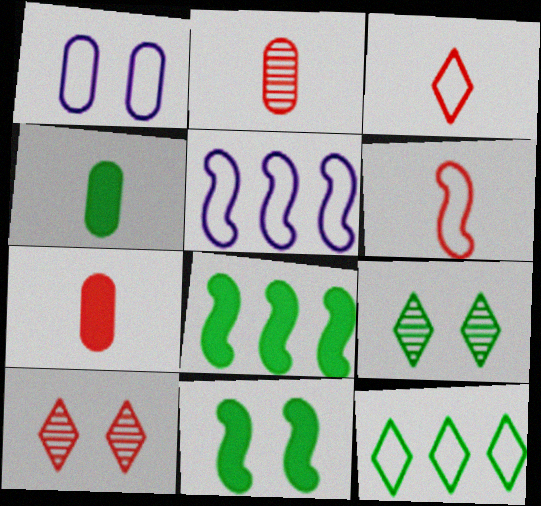[[1, 6, 12], 
[1, 10, 11], 
[4, 5, 10], 
[5, 7, 9]]